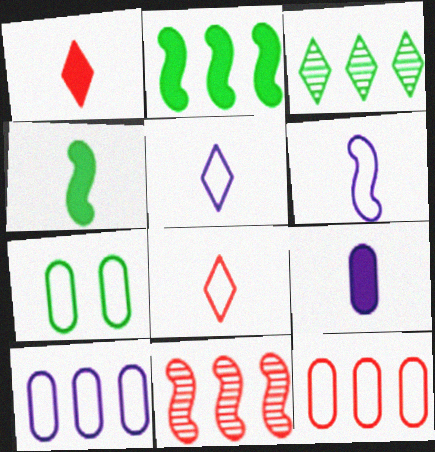[[1, 4, 9], 
[3, 4, 7]]